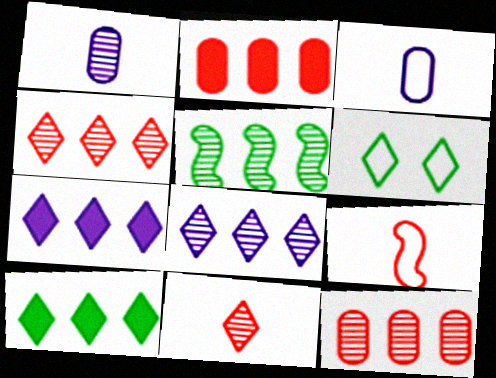[[5, 8, 12], 
[6, 7, 11]]